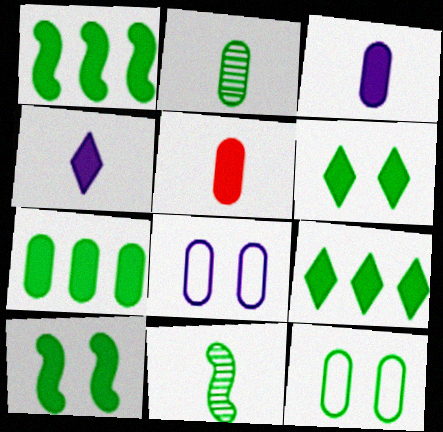[[1, 7, 9], 
[2, 7, 12], 
[9, 11, 12]]